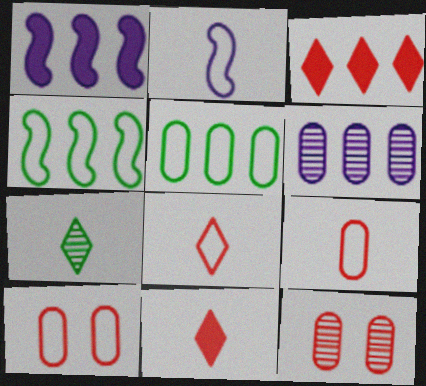[[1, 7, 10], 
[3, 4, 6]]